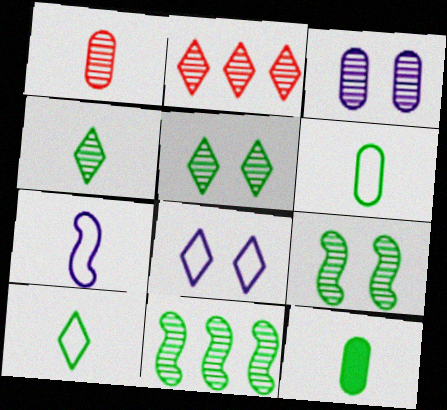[]